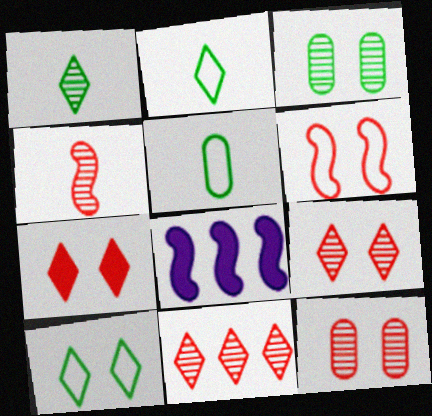[[2, 8, 12], 
[4, 11, 12], 
[5, 8, 9], 
[6, 7, 12]]